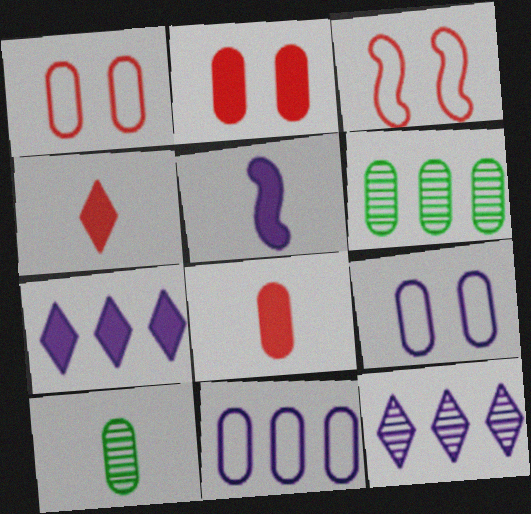[[2, 10, 11], 
[3, 7, 10], 
[5, 9, 12], 
[6, 8, 9]]